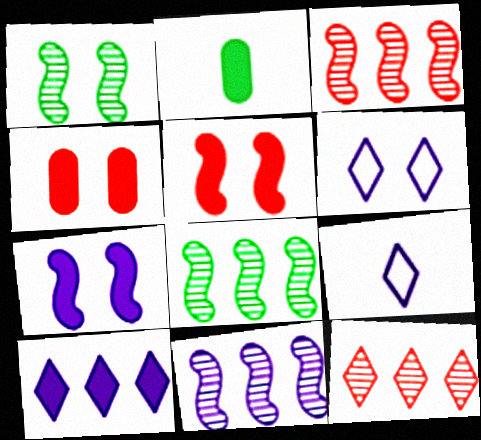[[1, 4, 6], 
[2, 3, 6], 
[2, 5, 10], 
[3, 8, 11], 
[4, 8, 9]]